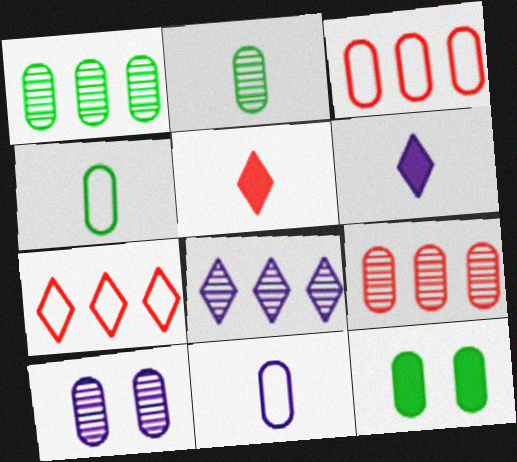[[1, 4, 12], 
[2, 9, 10], 
[9, 11, 12]]